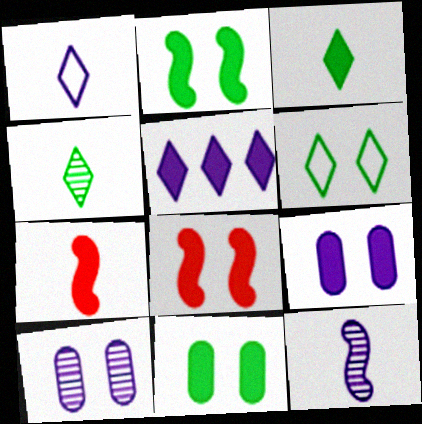[[5, 7, 11], 
[6, 8, 10]]